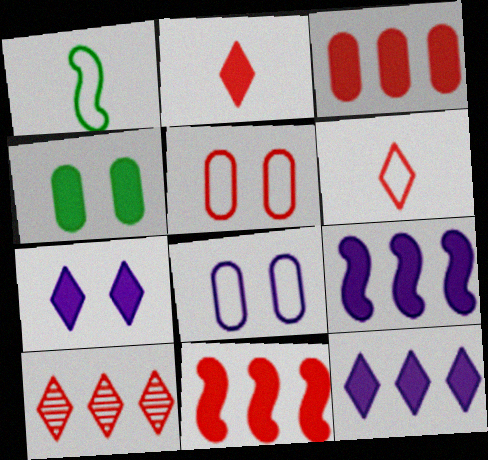[[2, 4, 9]]